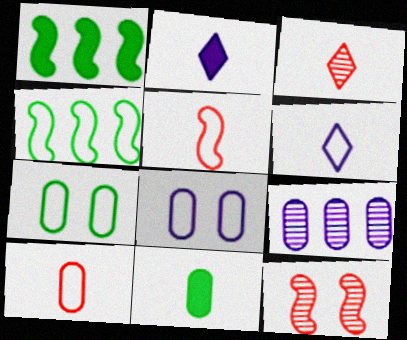[[1, 3, 8]]